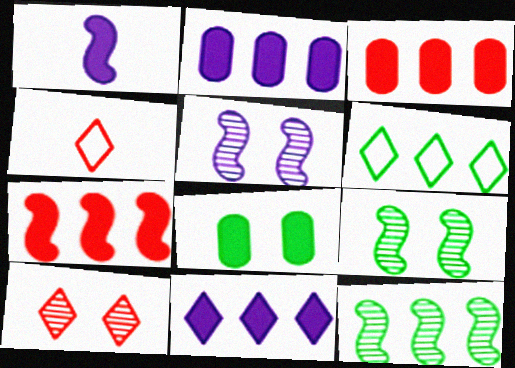[[2, 4, 9]]